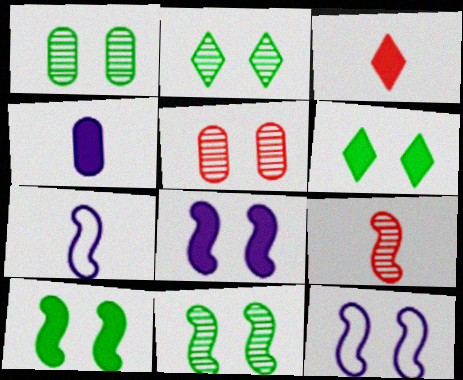[[1, 2, 11], 
[5, 6, 12]]